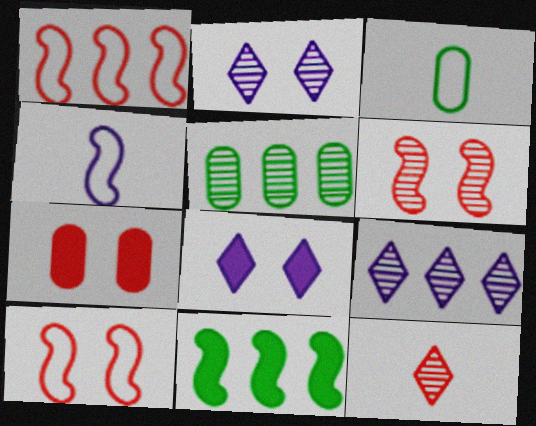[[1, 7, 12], 
[4, 6, 11]]